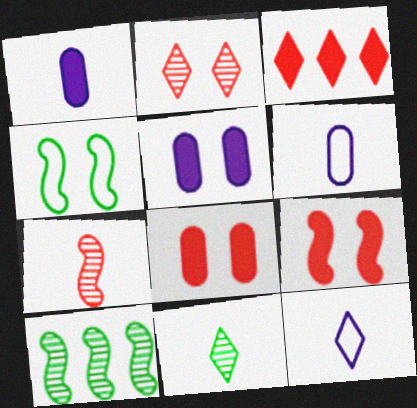[[2, 4, 5], 
[8, 10, 12]]